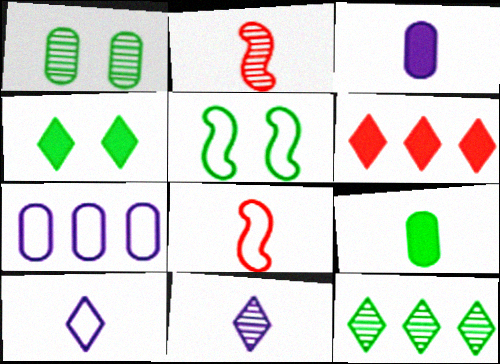[[1, 4, 5], 
[2, 4, 7], 
[2, 9, 10], 
[5, 9, 12], 
[8, 9, 11]]